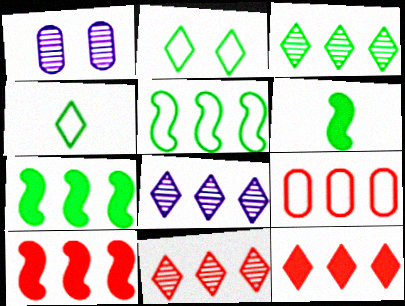[[1, 4, 10], 
[3, 8, 11], 
[7, 8, 9], 
[9, 10, 11]]